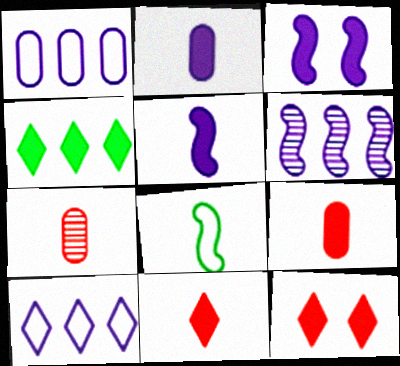[[3, 4, 9]]